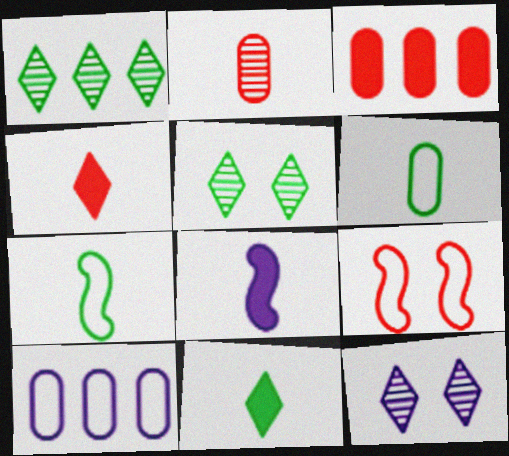[[3, 7, 12], 
[8, 10, 12]]